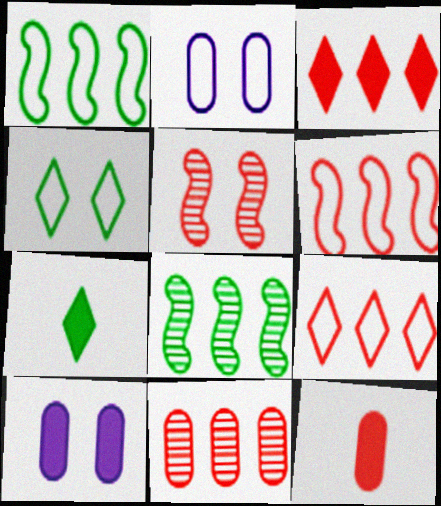[[3, 6, 11], 
[4, 5, 10], 
[5, 9, 12]]